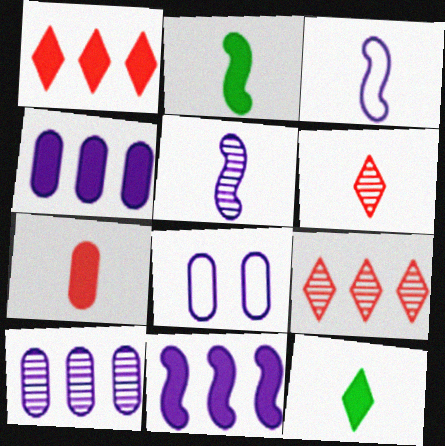[[2, 8, 9]]